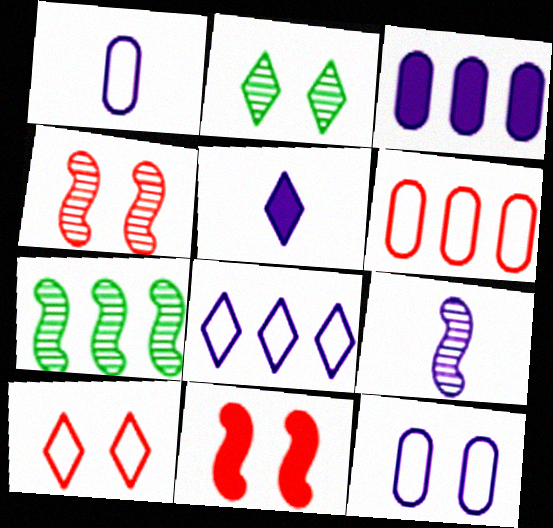[[1, 5, 9], 
[2, 11, 12], 
[4, 7, 9]]